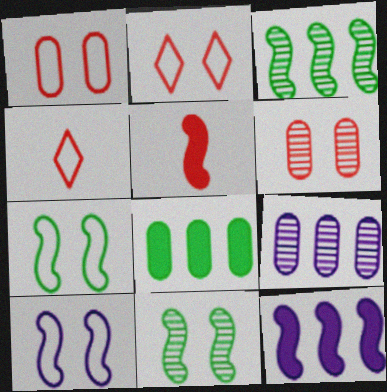[[3, 5, 10]]